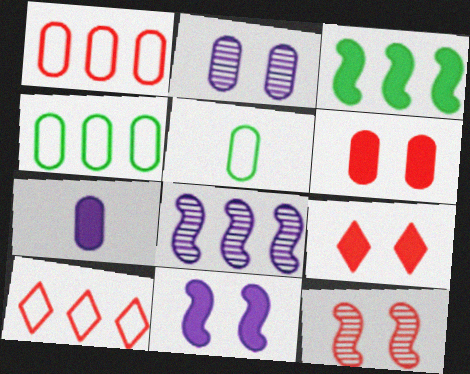[[3, 7, 9], 
[5, 8, 9]]